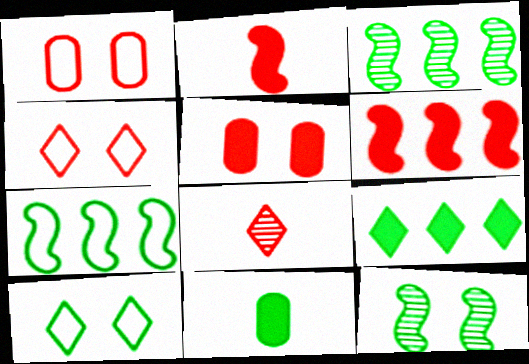[[1, 6, 8], 
[3, 10, 11]]